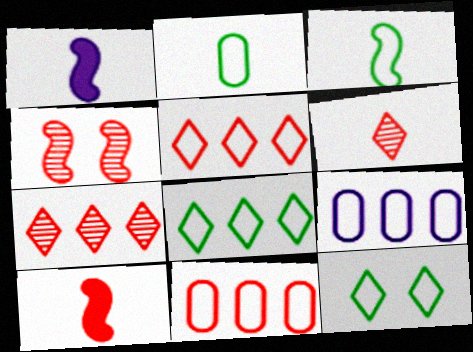[[1, 2, 6]]